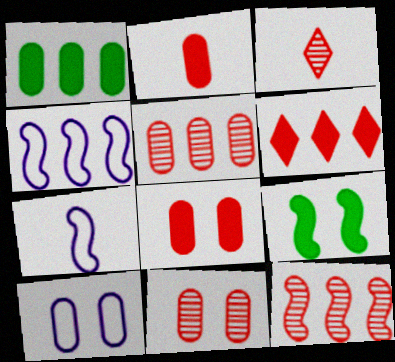[[3, 11, 12], 
[7, 9, 12]]